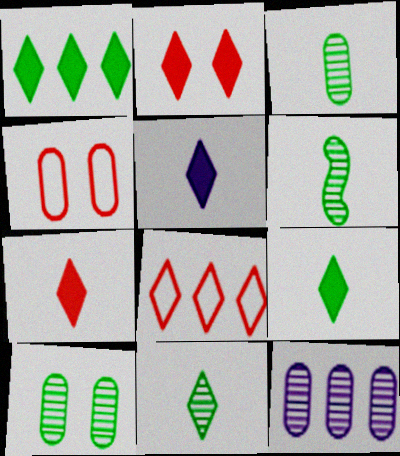[[1, 2, 5], 
[3, 6, 11], 
[5, 7, 9]]